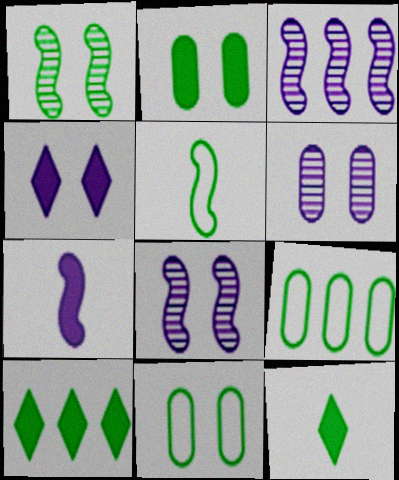[[1, 9, 12]]